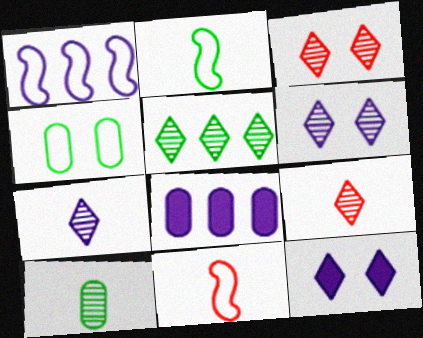[[2, 3, 8], 
[3, 5, 7], 
[5, 6, 9]]